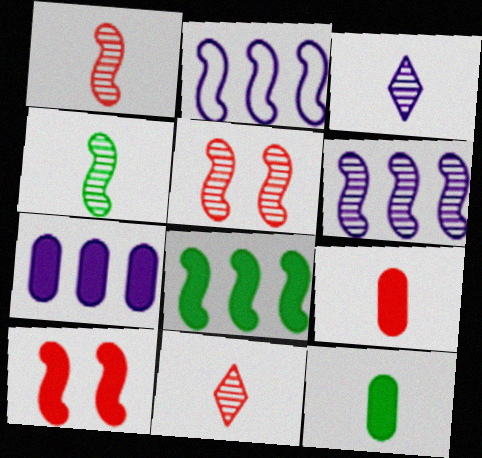[[2, 4, 10], 
[4, 5, 6]]